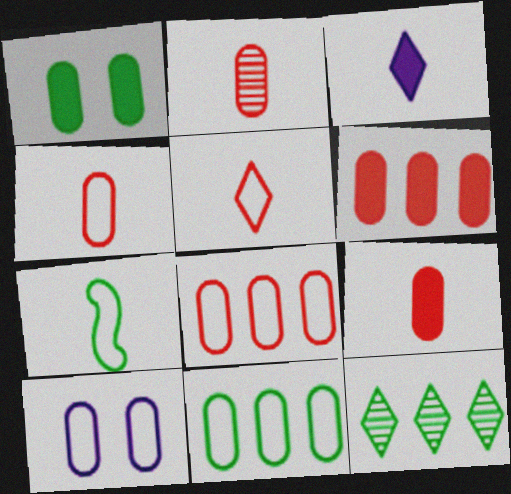[[1, 7, 12], 
[2, 3, 7], 
[2, 4, 9], 
[4, 10, 11]]